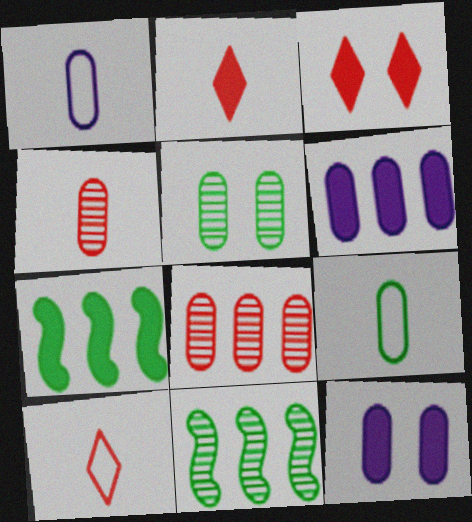[[1, 3, 11], 
[2, 7, 12], 
[8, 9, 12], 
[10, 11, 12]]